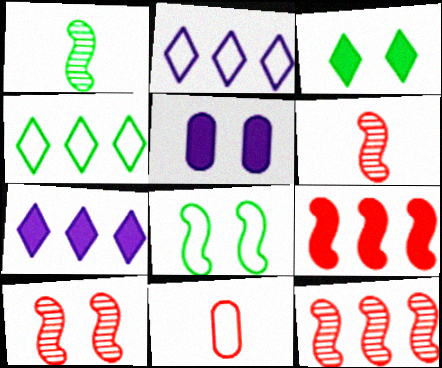[[2, 8, 11], 
[4, 5, 6], 
[6, 10, 12]]